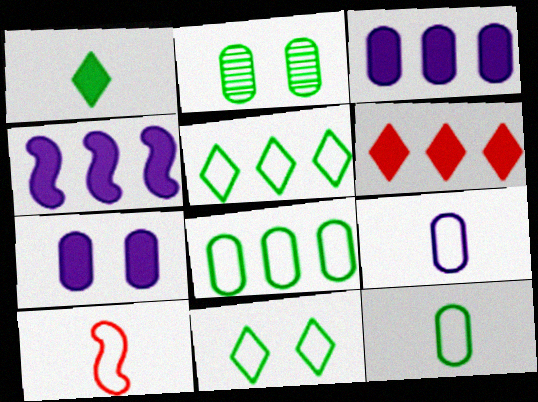[]